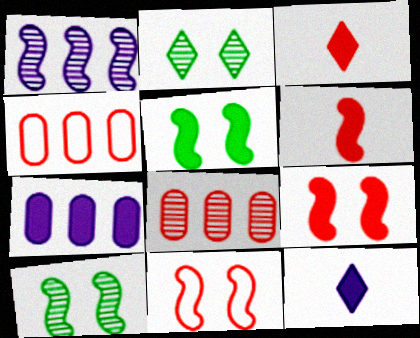[[3, 5, 7], 
[3, 8, 11], 
[4, 10, 12]]